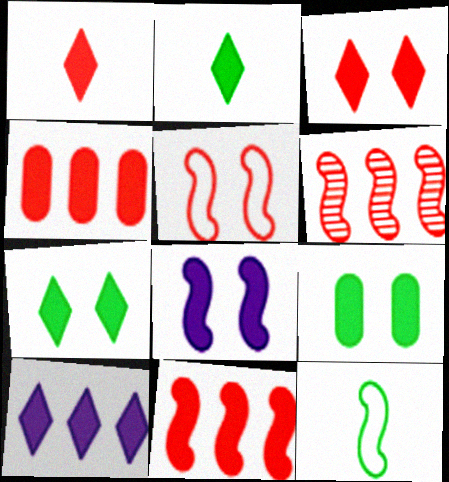[[1, 7, 10], 
[2, 3, 10], 
[2, 4, 8], 
[3, 8, 9], 
[6, 8, 12]]